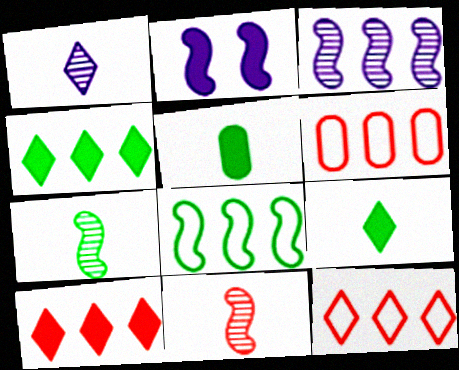[[2, 5, 10], 
[2, 8, 11], 
[3, 4, 6]]